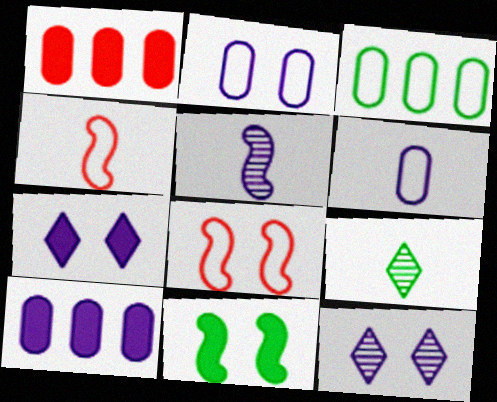[[3, 9, 11], 
[8, 9, 10]]